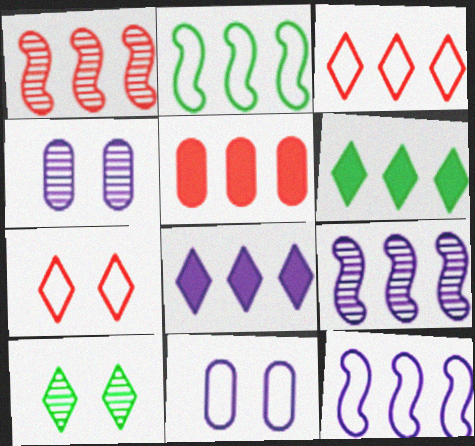[[1, 3, 5]]